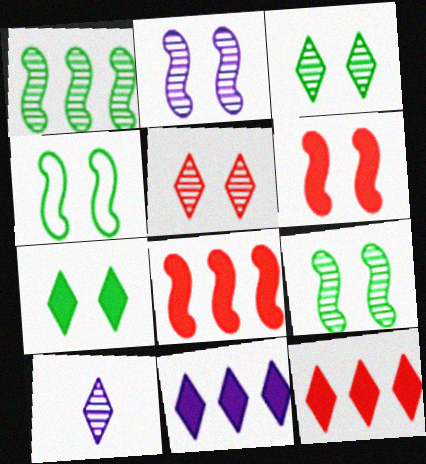[[2, 4, 6]]